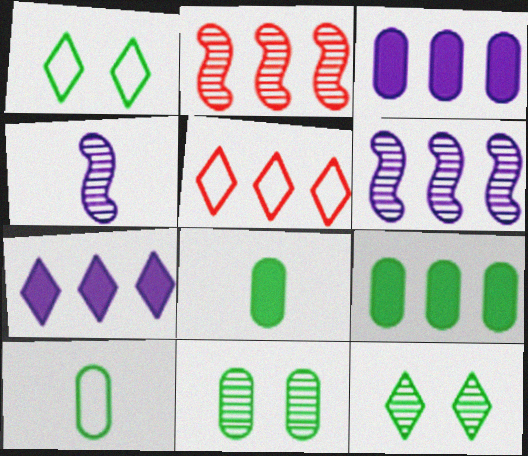[[5, 6, 9], 
[9, 10, 11]]